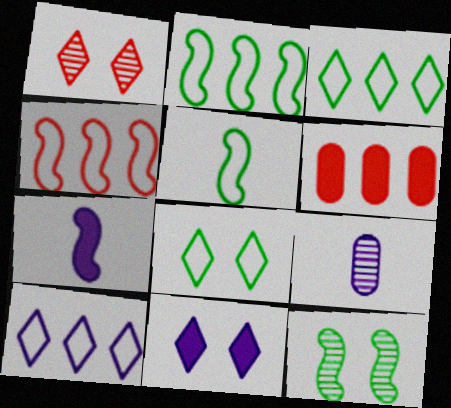[[1, 8, 11], 
[4, 7, 12]]